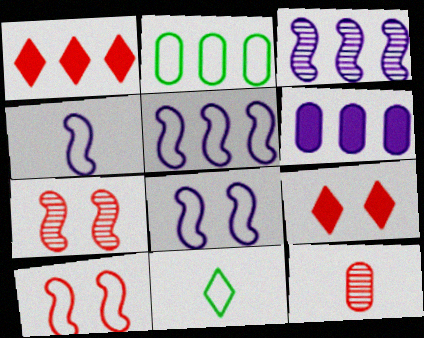[[1, 2, 3], 
[1, 10, 12], 
[4, 5, 8], 
[6, 7, 11]]